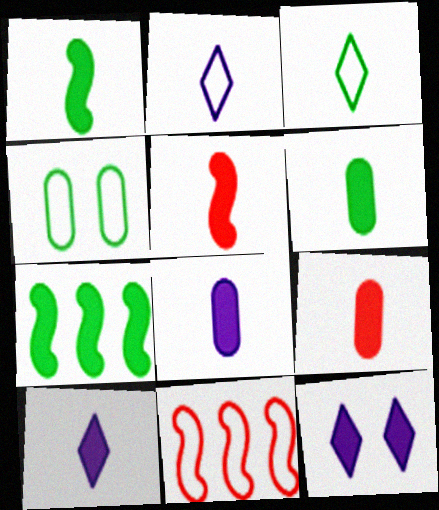[[1, 9, 10], 
[2, 4, 11], 
[5, 6, 10], 
[6, 8, 9], 
[7, 9, 12]]